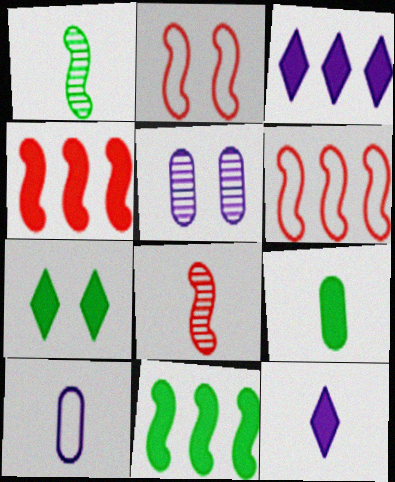[[2, 4, 8], 
[2, 5, 7], 
[7, 9, 11]]